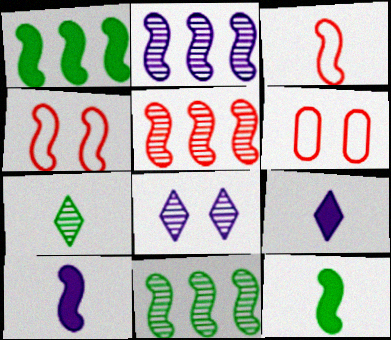[[2, 4, 12], 
[2, 5, 11], 
[4, 10, 11], 
[6, 9, 11]]